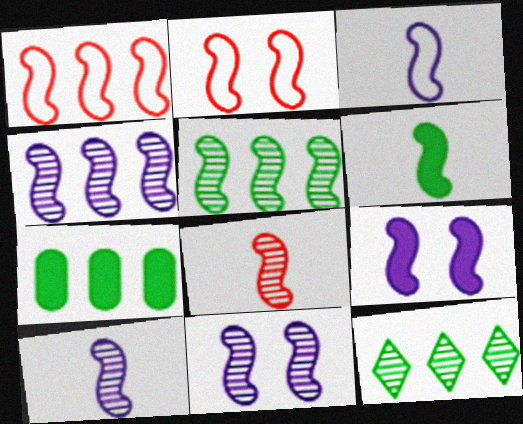[[1, 6, 11], 
[2, 4, 6], 
[3, 4, 9], 
[3, 6, 8], 
[4, 10, 11], 
[5, 8, 11]]